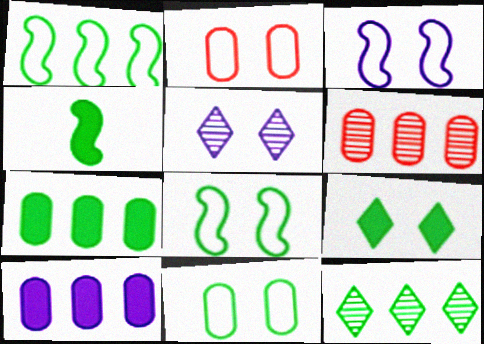[[1, 7, 12], 
[4, 7, 9], 
[4, 11, 12]]